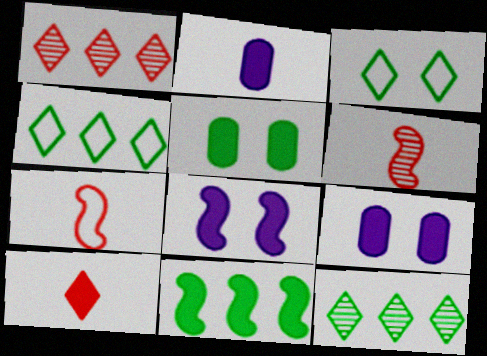[[4, 6, 9], 
[7, 9, 12], 
[9, 10, 11]]